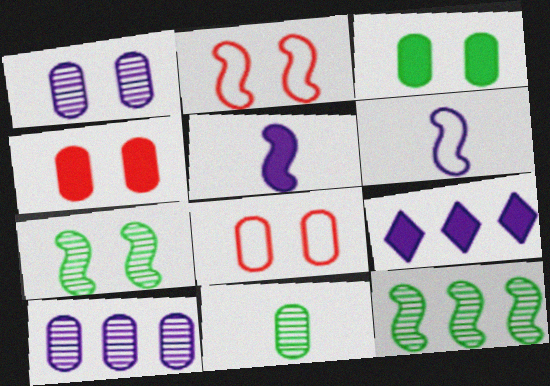[[1, 3, 8], 
[1, 6, 9], 
[2, 5, 12], 
[2, 9, 11]]